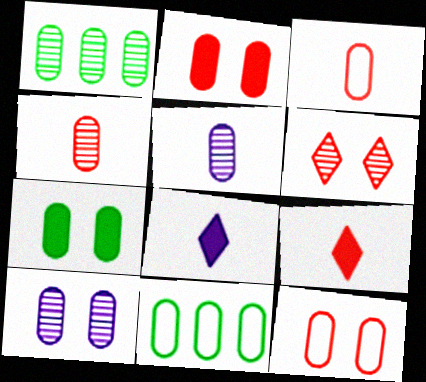[[1, 4, 10], 
[2, 5, 11], 
[7, 10, 12]]